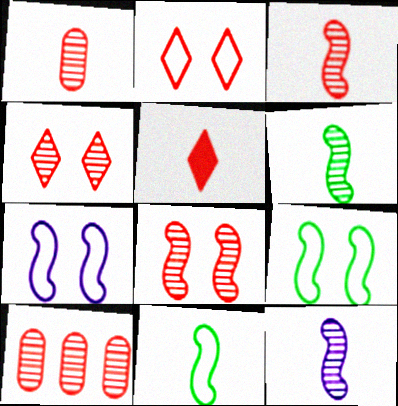[[3, 4, 10], 
[3, 6, 12]]